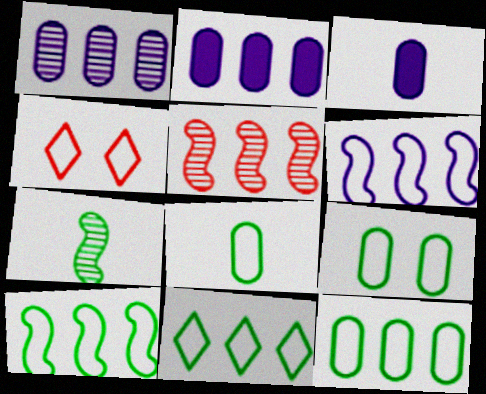[[2, 4, 7], 
[2, 5, 11], 
[4, 6, 8], 
[8, 9, 12], 
[10, 11, 12]]